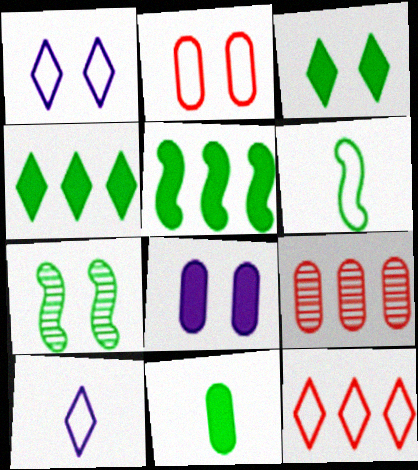[[3, 5, 11], 
[5, 6, 7]]